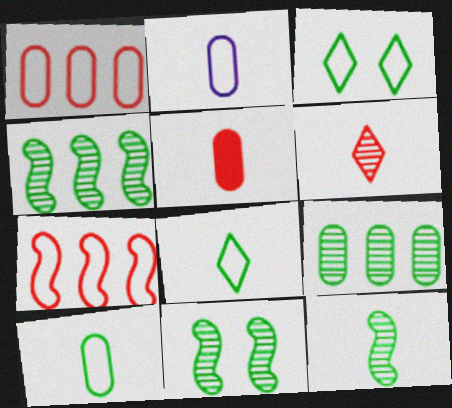[[2, 3, 7], 
[4, 11, 12]]